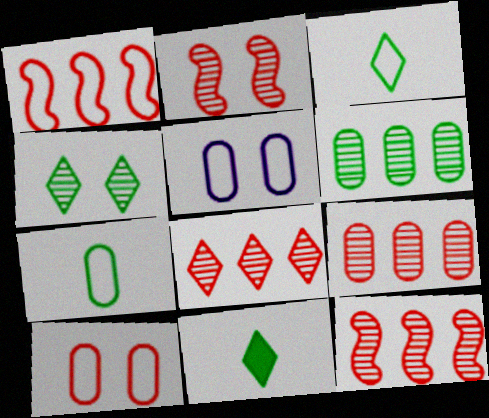[[1, 3, 5], 
[5, 11, 12], 
[8, 9, 12]]